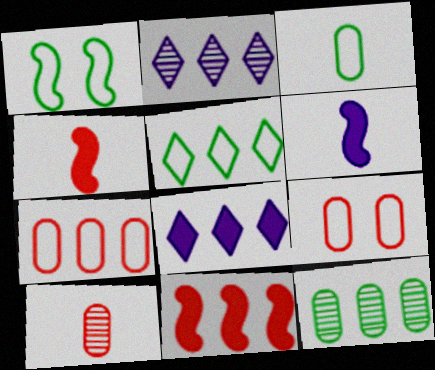[[1, 3, 5], 
[1, 8, 10]]